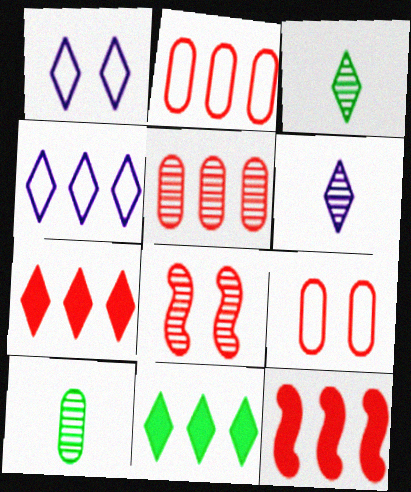[[1, 3, 7], 
[1, 10, 12]]